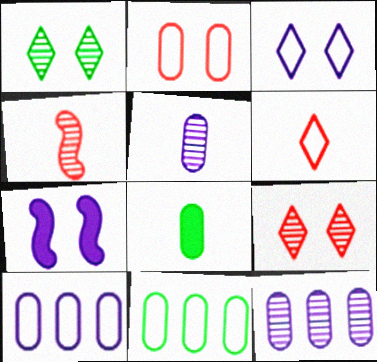[[1, 2, 7], 
[1, 4, 12], 
[2, 8, 12]]